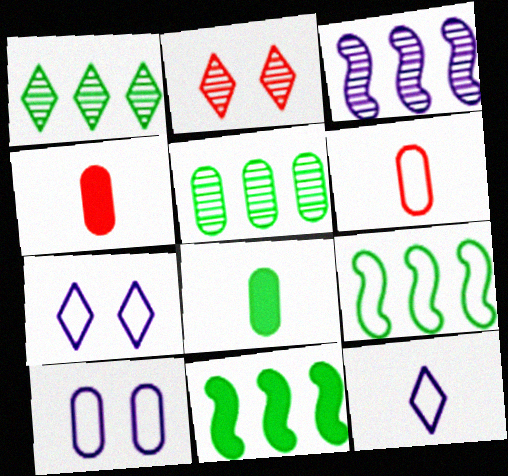[[4, 5, 10], 
[6, 7, 9]]